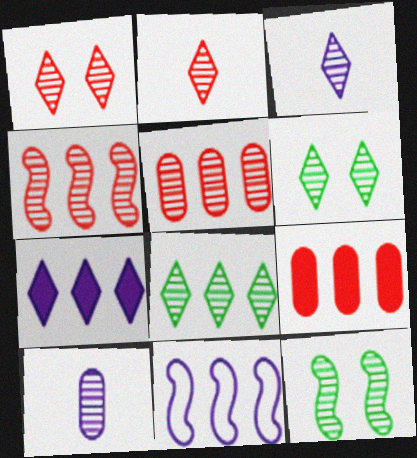[[1, 3, 8], 
[3, 5, 12], 
[4, 6, 10], 
[8, 9, 11]]